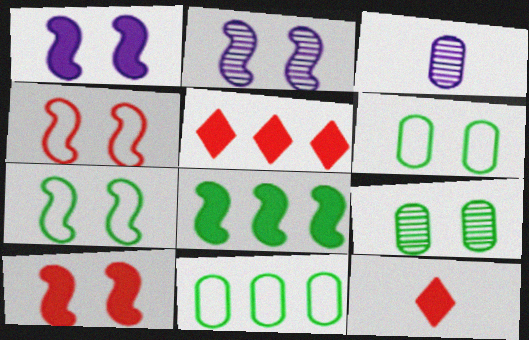[[2, 7, 10], 
[2, 11, 12], 
[3, 5, 7]]